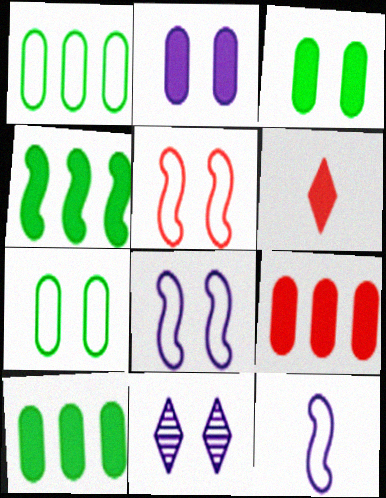[[2, 4, 6], 
[2, 8, 11], 
[3, 5, 11]]